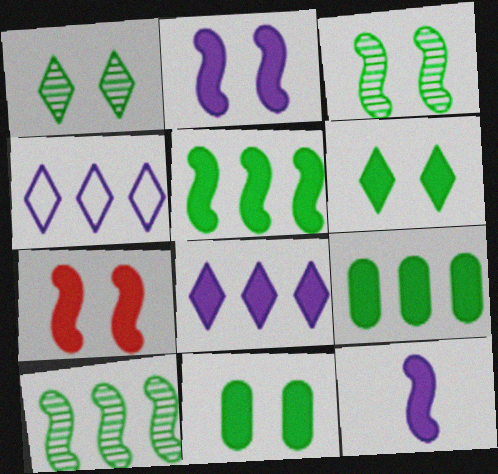[[5, 7, 12]]